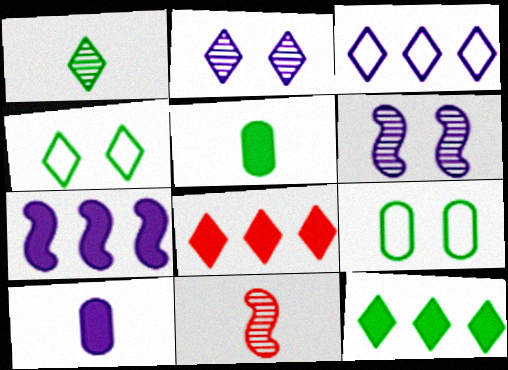[[1, 4, 12], 
[3, 6, 10]]